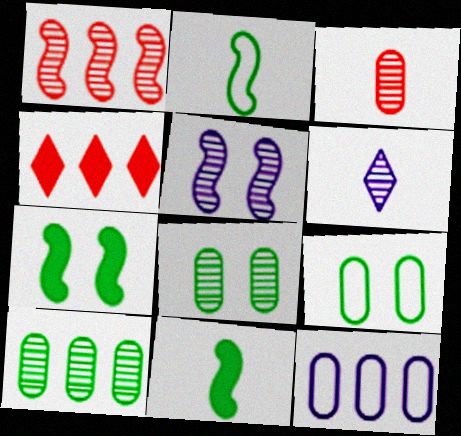[[1, 6, 8]]